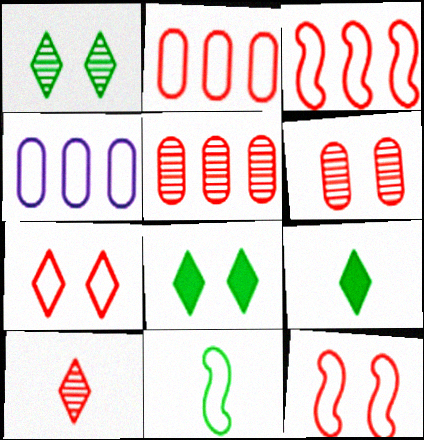[[4, 7, 11]]